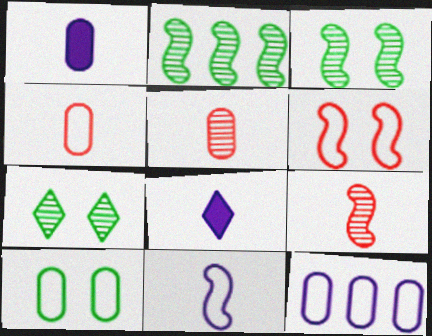[[4, 10, 12]]